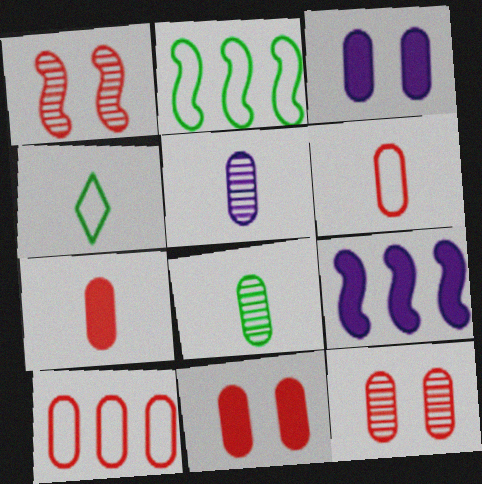[[3, 8, 10], 
[4, 9, 12], 
[7, 10, 12]]